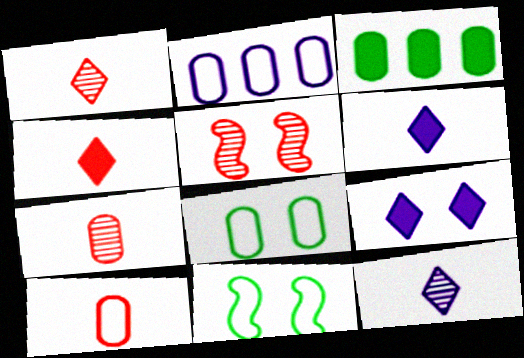[[2, 8, 10], 
[5, 8, 9]]